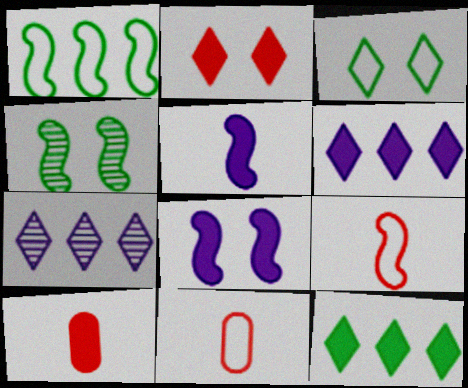[[4, 6, 11], 
[8, 10, 12]]